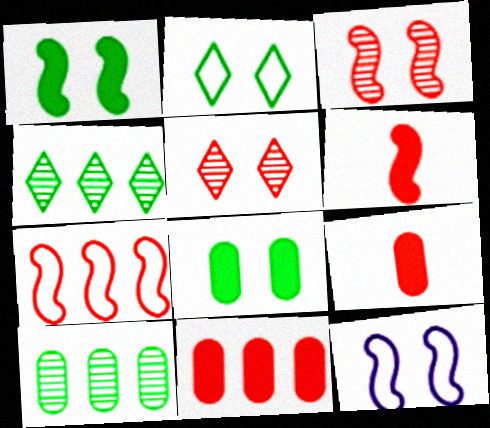[[1, 3, 12], 
[3, 6, 7], 
[4, 9, 12], 
[5, 7, 9], 
[5, 8, 12]]